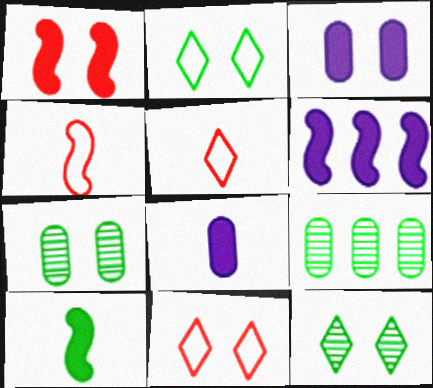[[1, 6, 10], 
[2, 9, 10], 
[5, 6, 7]]